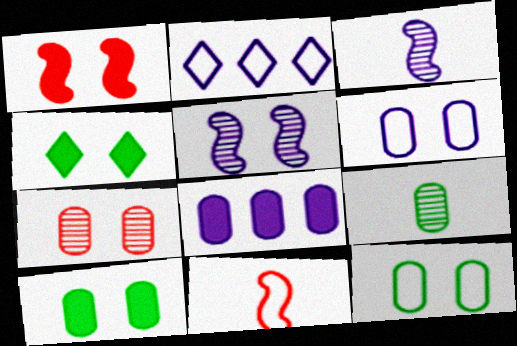[[1, 2, 9], 
[2, 11, 12], 
[6, 7, 10]]